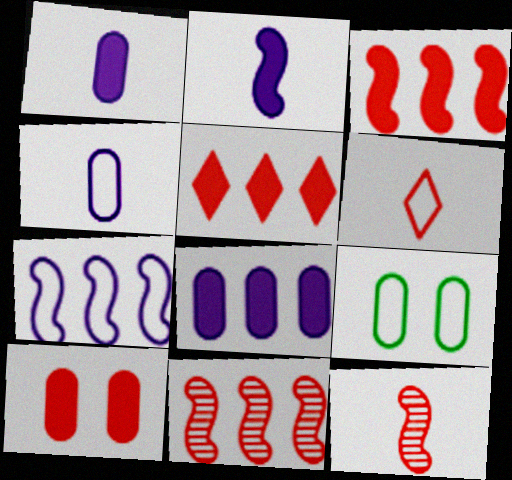[[6, 7, 9], 
[6, 10, 11]]